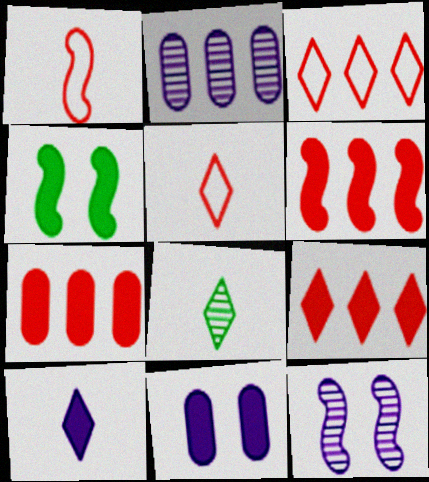[[2, 4, 5], 
[4, 7, 10], 
[5, 8, 10], 
[6, 7, 9]]